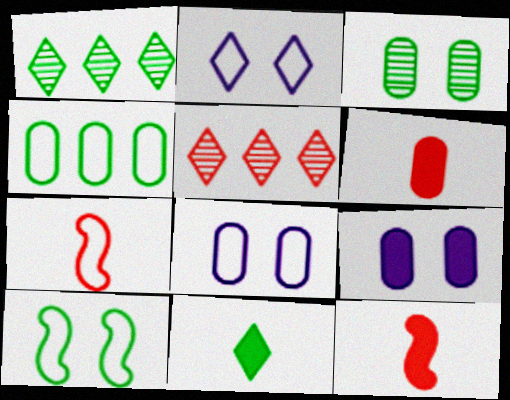[[1, 7, 9], 
[1, 8, 12], 
[2, 4, 7], 
[2, 5, 11]]